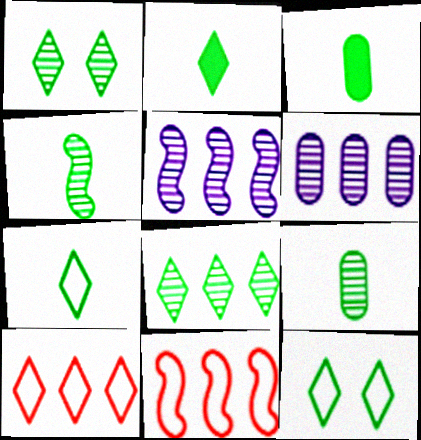[[2, 8, 12], 
[3, 4, 7]]